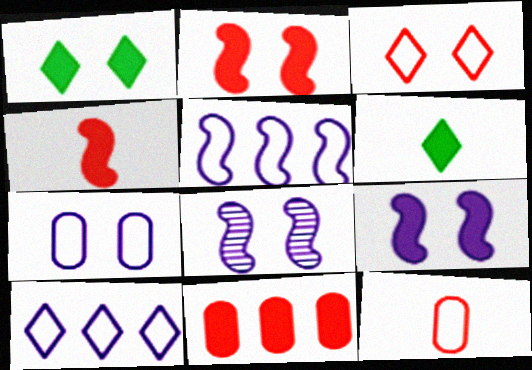[[6, 9, 11]]